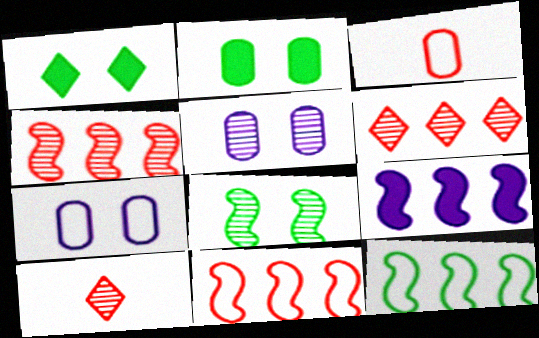[[4, 9, 12]]